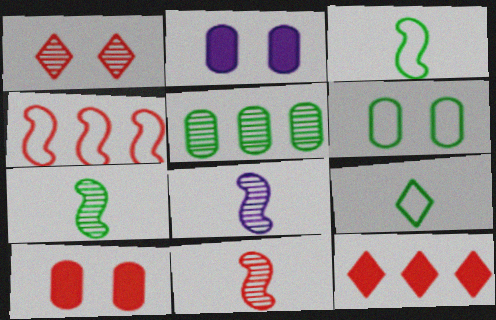[[1, 5, 8], 
[6, 8, 12], 
[7, 8, 11]]